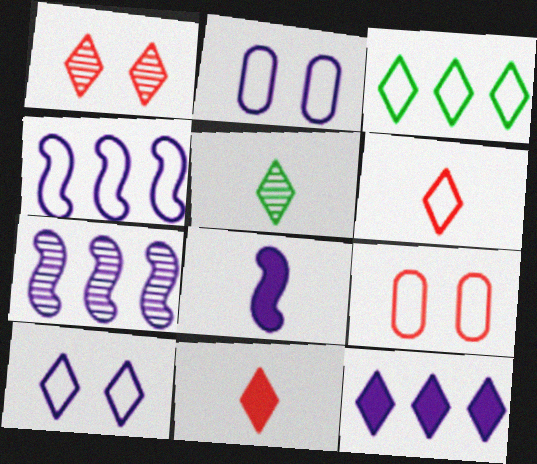[[3, 6, 10]]